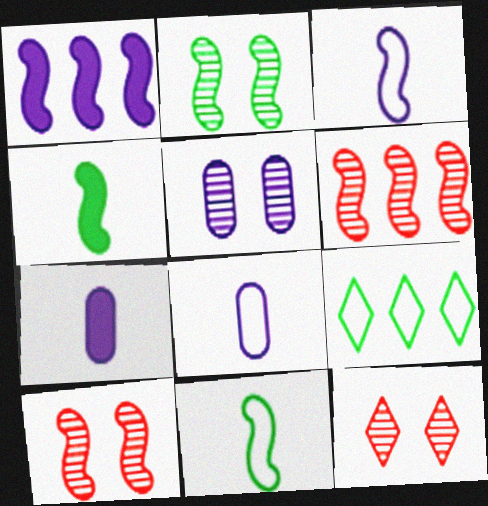[[1, 10, 11], 
[2, 5, 12], 
[7, 9, 10]]